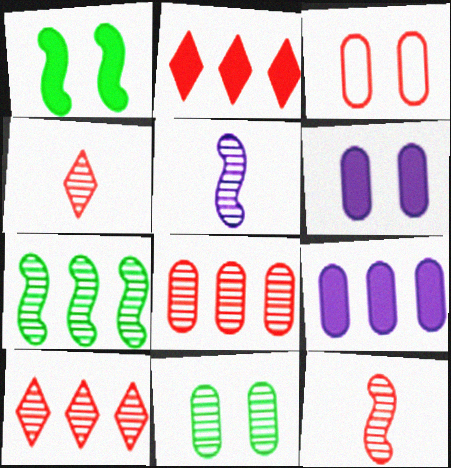[[2, 3, 12], 
[3, 6, 11], 
[5, 10, 11]]